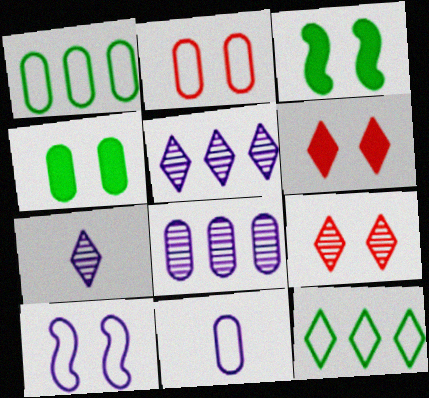[[1, 2, 11], 
[4, 9, 10], 
[6, 7, 12]]